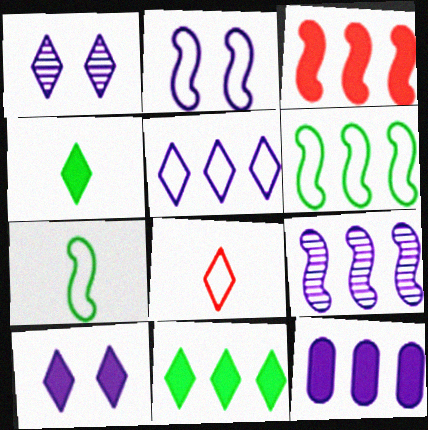[[1, 8, 11], 
[3, 6, 9], 
[3, 11, 12], 
[5, 9, 12]]